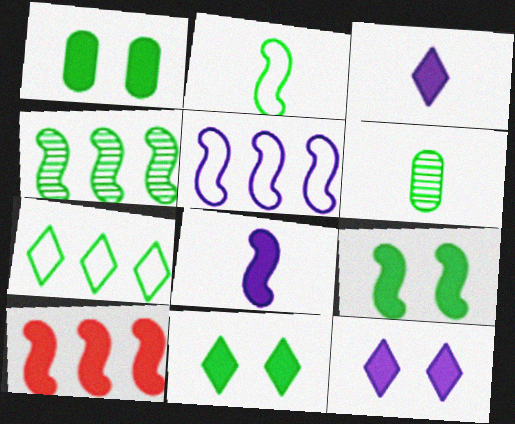[[1, 3, 10], 
[1, 9, 11], 
[2, 4, 9], 
[4, 5, 10], 
[6, 7, 9], 
[8, 9, 10]]